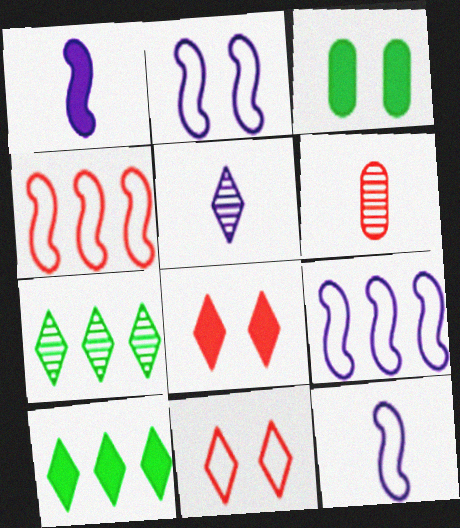[[2, 6, 10], 
[2, 9, 12], 
[3, 4, 5], 
[4, 6, 8], 
[5, 10, 11]]